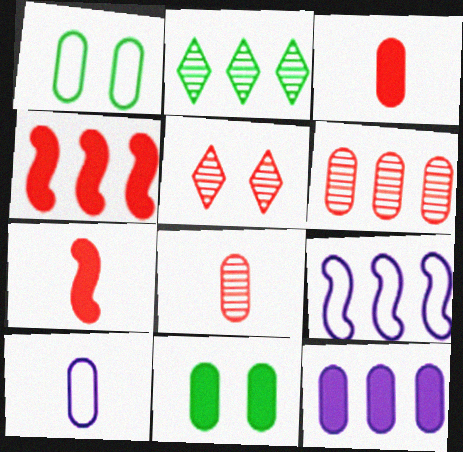[[1, 8, 12], 
[3, 11, 12], 
[6, 10, 11]]